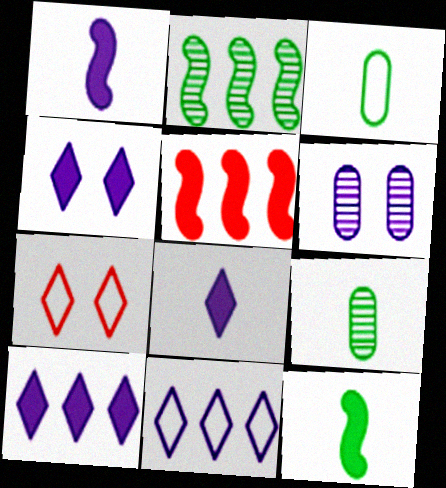[[1, 6, 11], 
[4, 8, 10]]